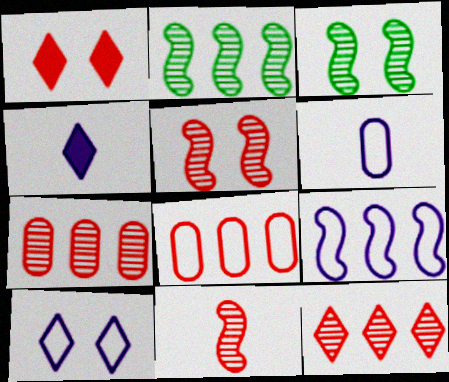[[1, 2, 6], 
[1, 8, 11], 
[3, 4, 8], 
[6, 9, 10]]